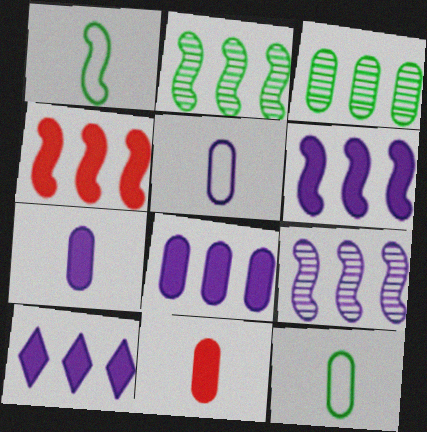[[6, 8, 10]]